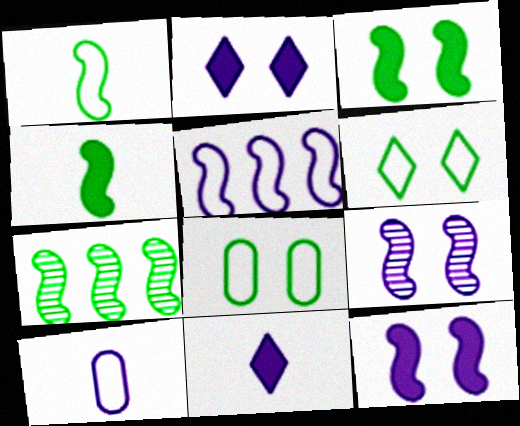[[1, 3, 7]]